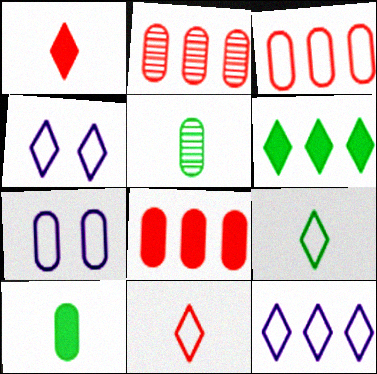[[2, 3, 8], 
[2, 7, 10], 
[5, 7, 8]]